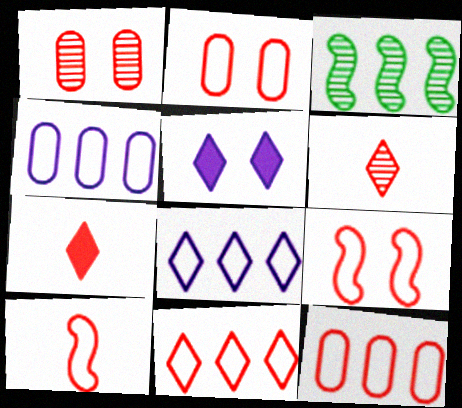[[2, 10, 11]]